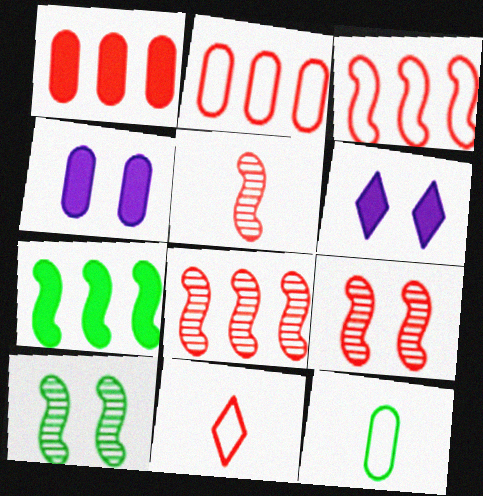[[1, 9, 11], 
[5, 8, 9], 
[6, 8, 12]]